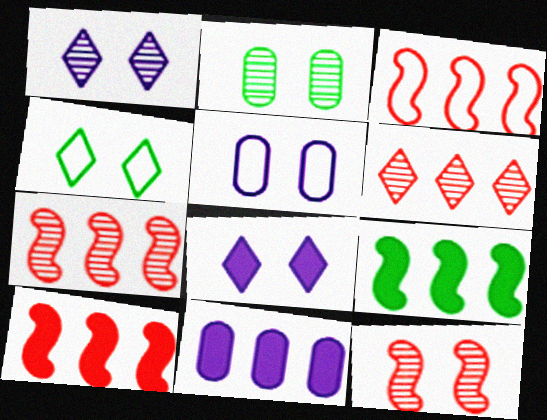[[1, 2, 12], 
[3, 7, 10]]